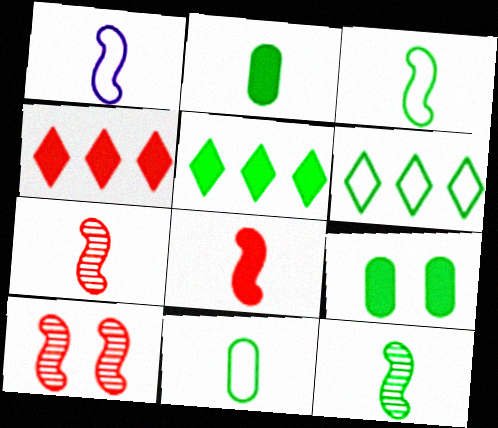[[1, 8, 12], 
[6, 9, 12]]